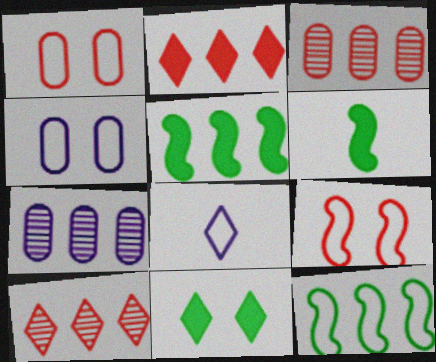[[1, 8, 12], 
[2, 7, 12], 
[4, 6, 10], 
[8, 10, 11]]